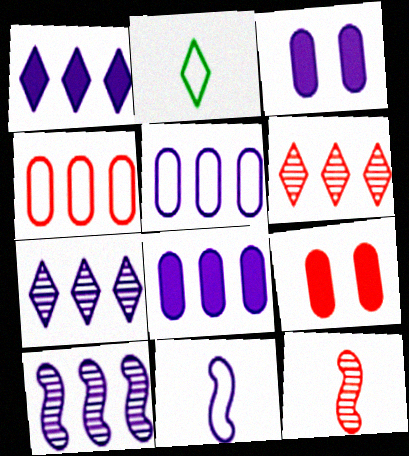[[1, 5, 10], 
[2, 9, 10], 
[3, 7, 11]]